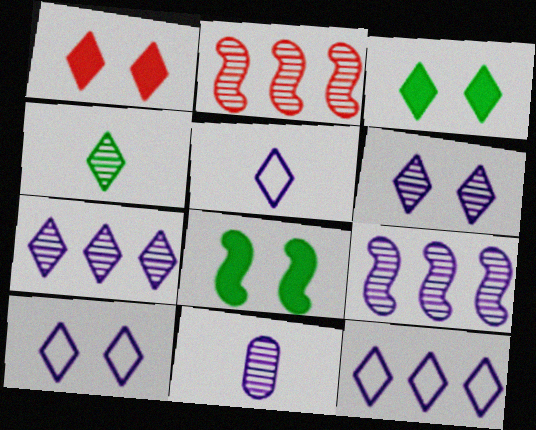[[1, 4, 12], 
[5, 10, 12], 
[6, 9, 11]]